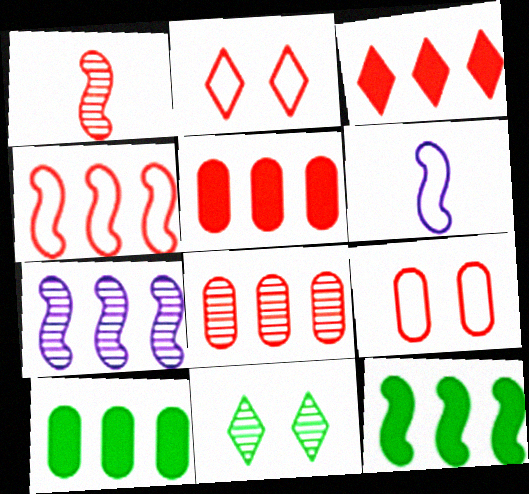[[1, 2, 5], 
[1, 3, 9], 
[3, 4, 8], 
[4, 7, 12], 
[5, 6, 11]]